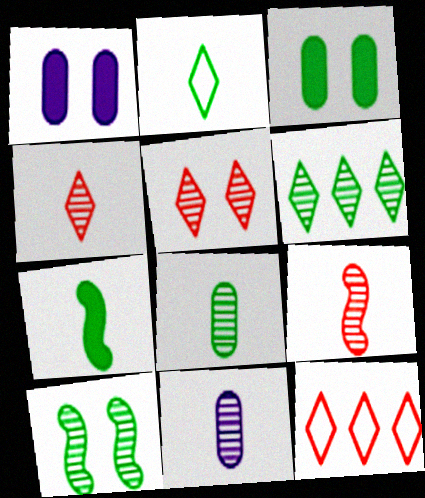[[2, 7, 8], 
[6, 8, 10]]